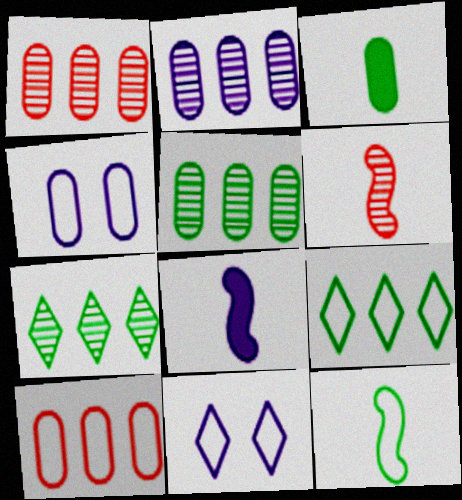[[1, 2, 5], 
[1, 3, 4], 
[2, 8, 11], 
[6, 8, 12], 
[10, 11, 12]]